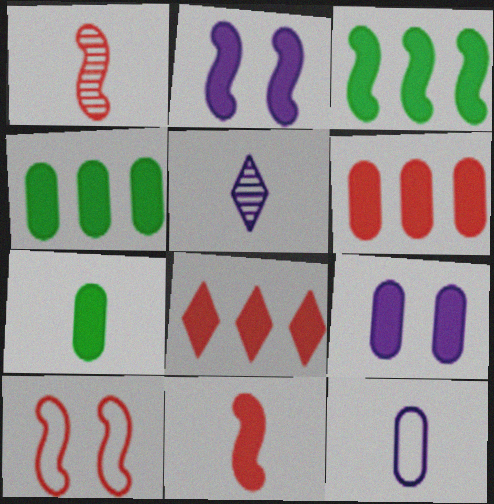[[2, 3, 11], 
[2, 7, 8], 
[4, 5, 10], 
[6, 7, 9]]